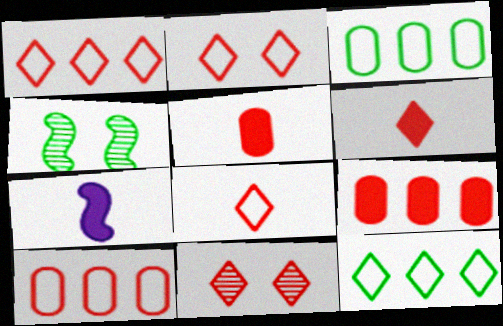[[1, 2, 8], 
[1, 6, 11], 
[3, 7, 11]]